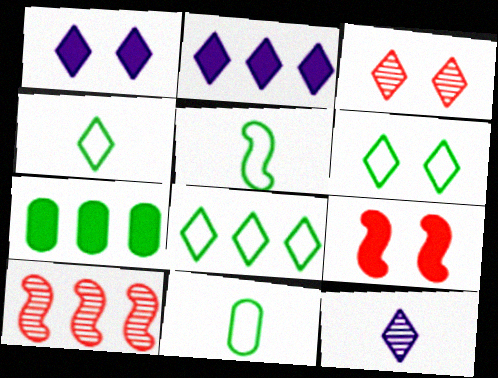[[1, 3, 6], 
[1, 10, 11], 
[2, 3, 4], 
[4, 5, 11], 
[4, 6, 8]]